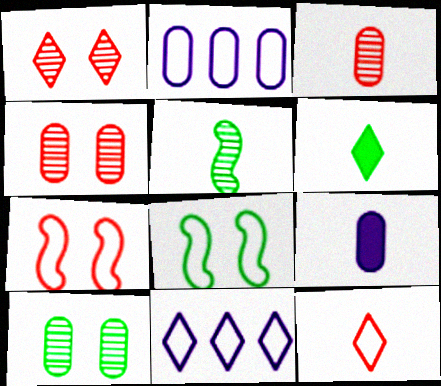[[1, 6, 11], 
[2, 8, 12], 
[5, 9, 12]]